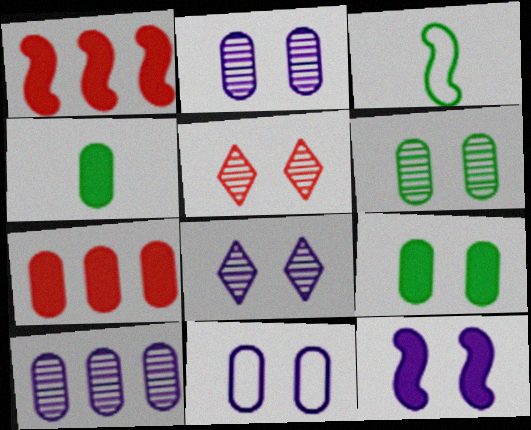[[3, 7, 8], 
[8, 11, 12]]